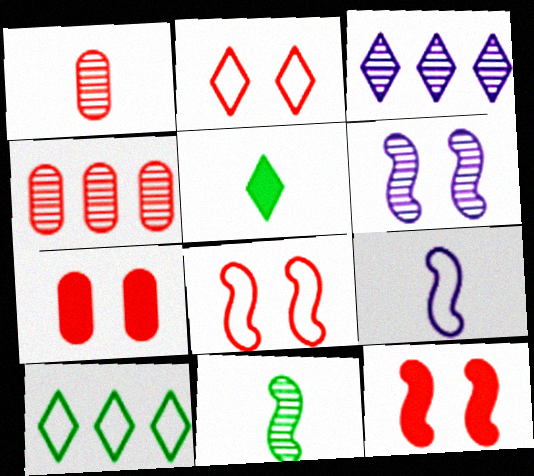[[1, 5, 9], 
[2, 3, 5]]